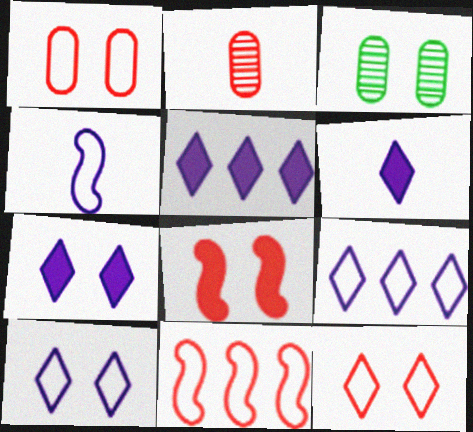[[3, 6, 11], 
[3, 8, 10], 
[5, 6, 7]]